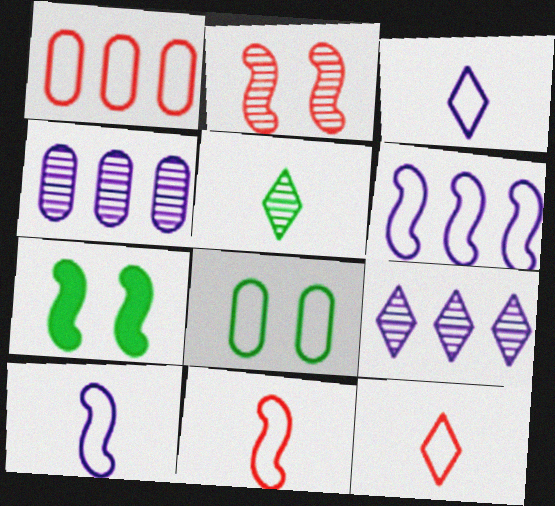[[2, 4, 5], 
[4, 7, 12], 
[6, 8, 12]]